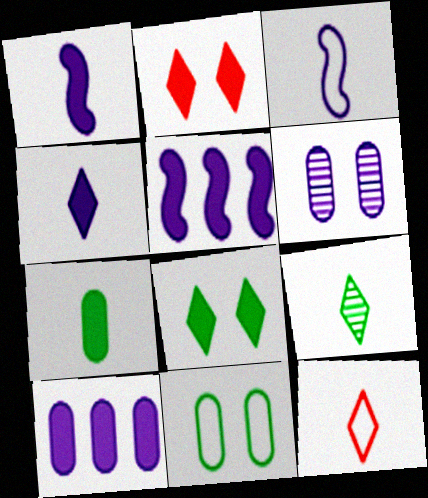[[2, 5, 7], 
[4, 9, 12]]